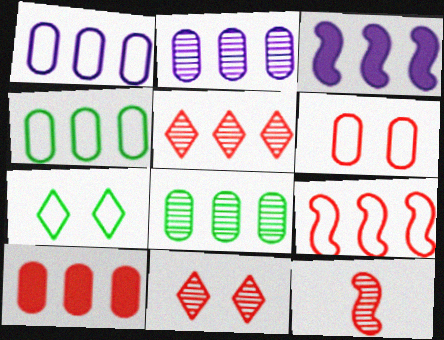[[1, 8, 10], 
[2, 4, 10], 
[3, 4, 5], 
[5, 9, 10]]